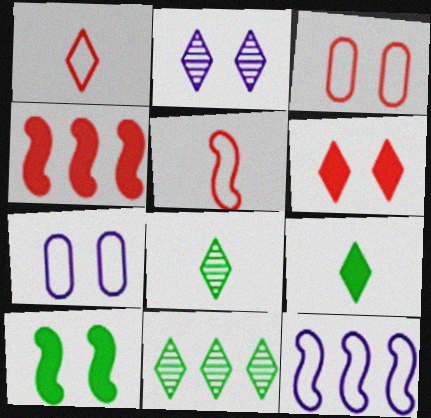[[2, 3, 10], 
[4, 7, 8]]